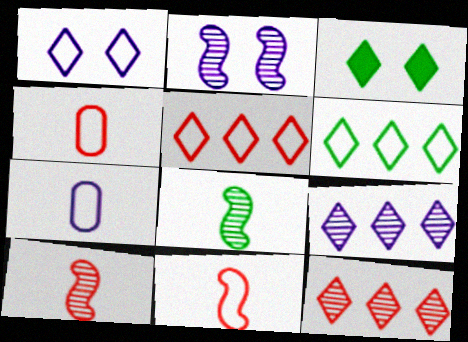[]